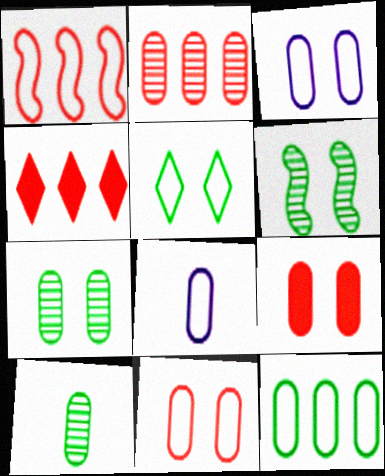[[1, 2, 4], 
[1, 5, 8], 
[3, 7, 9], 
[4, 6, 8], 
[8, 11, 12]]